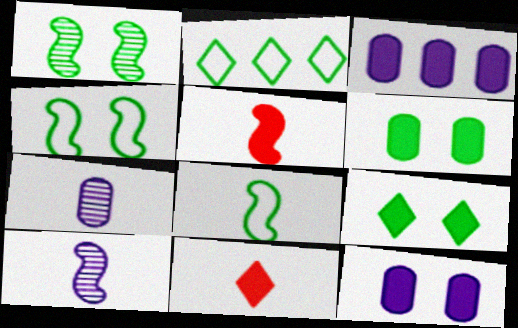[[3, 5, 9], 
[5, 8, 10], 
[7, 8, 11]]